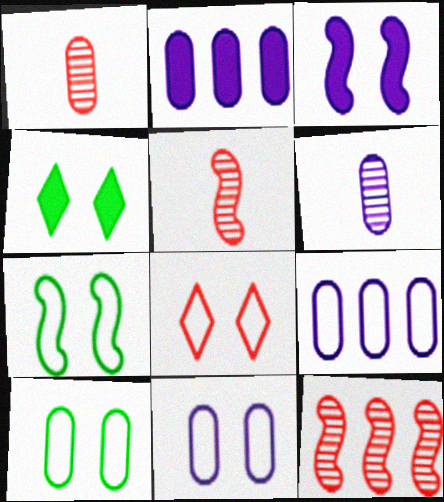[[1, 2, 10], 
[2, 6, 11], 
[4, 5, 9], 
[7, 8, 11]]